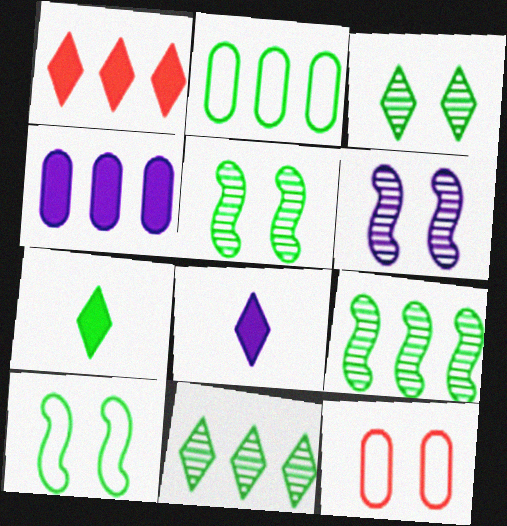[[2, 5, 7], 
[8, 9, 12]]